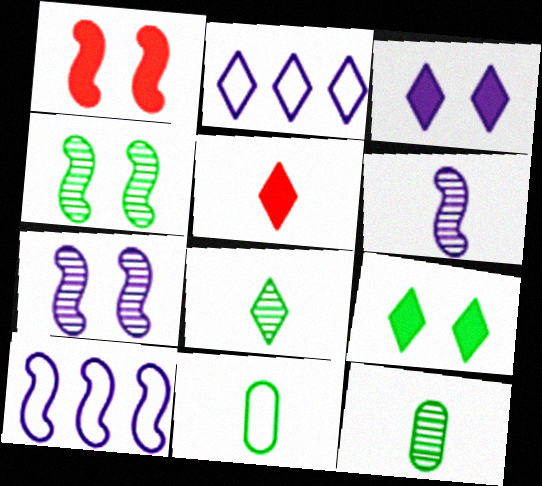[[1, 2, 12], 
[5, 6, 11]]